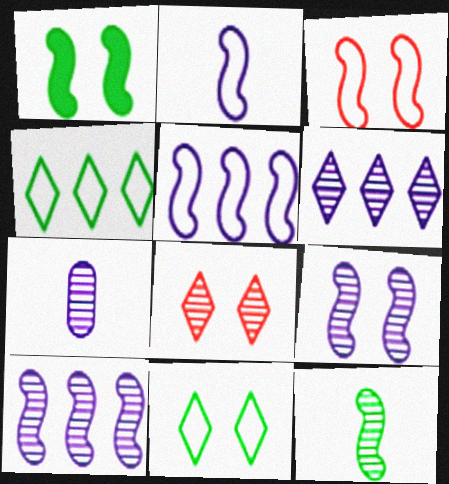[[1, 3, 9], 
[6, 7, 9]]